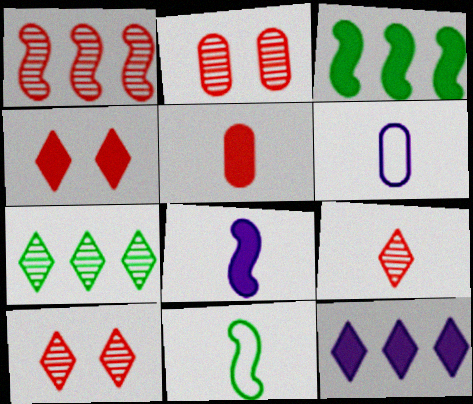[[1, 2, 9], 
[2, 11, 12], 
[3, 6, 10]]